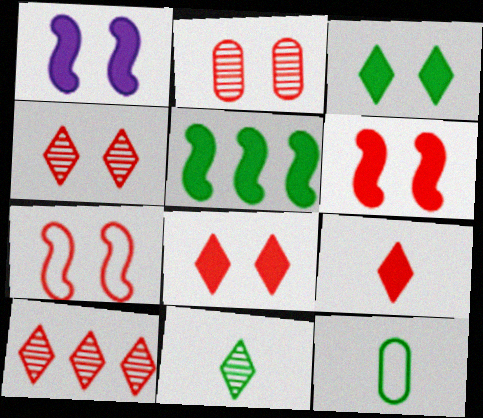[[1, 10, 12], 
[2, 7, 8]]